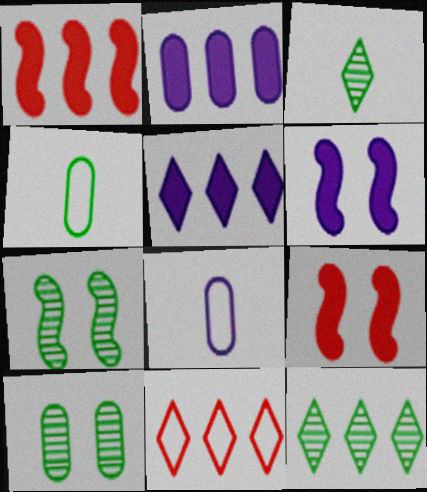[[5, 11, 12], 
[8, 9, 12]]